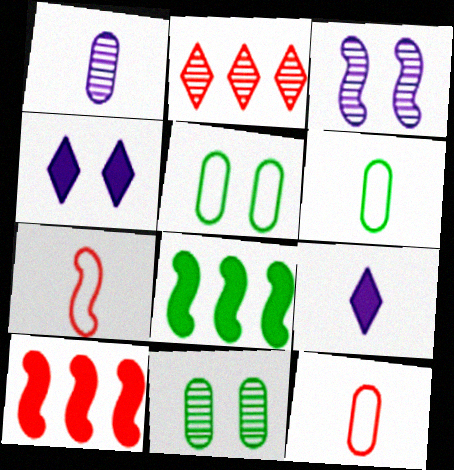[[3, 7, 8]]